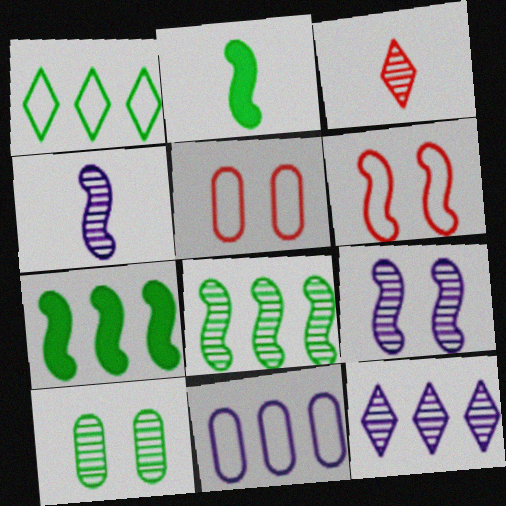[[1, 2, 10], 
[2, 5, 12], 
[4, 6, 7]]